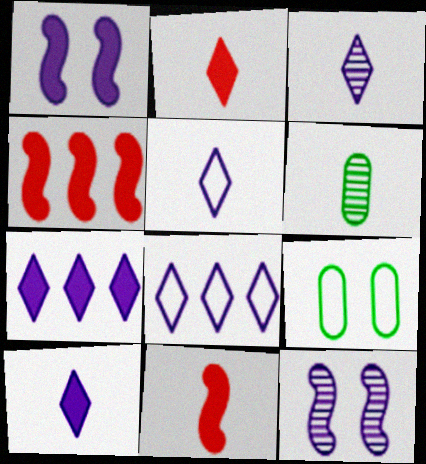[[3, 4, 9], 
[3, 5, 10], 
[5, 6, 11]]